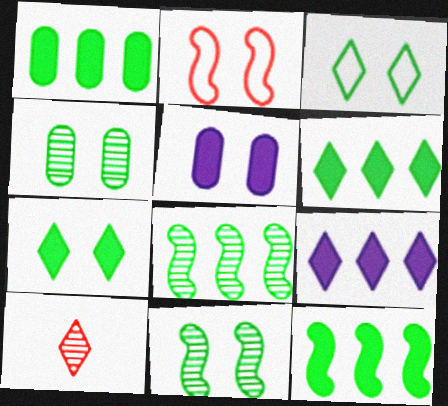[[1, 6, 12], 
[3, 9, 10]]